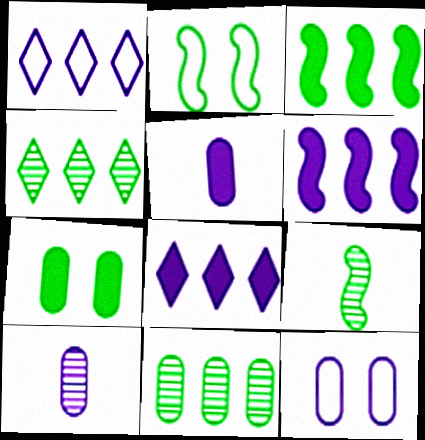[[2, 3, 9]]